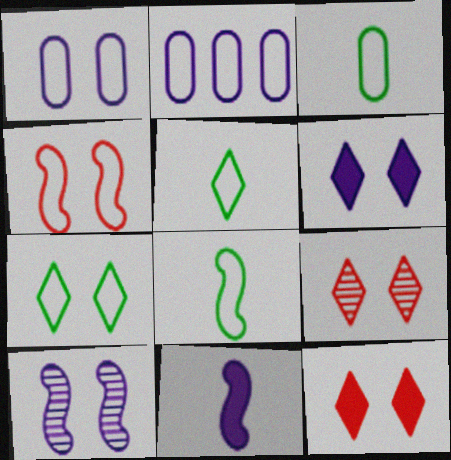[[1, 4, 7], 
[1, 6, 10], 
[2, 4, 5], 
[3, 5, 8], 
[6, 7, 9]]